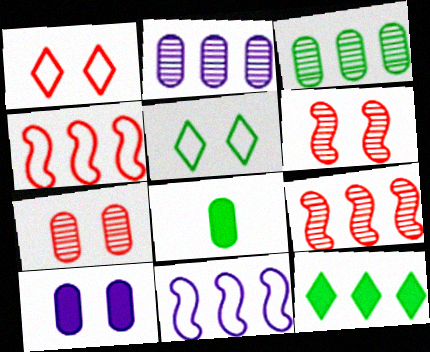[[2, 4, 12], 
[5, 6, 10]]